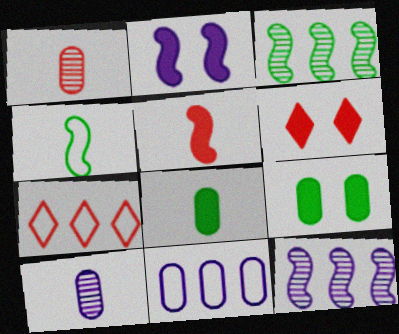[[1, 9, 11], 
[2, 6, 9]]